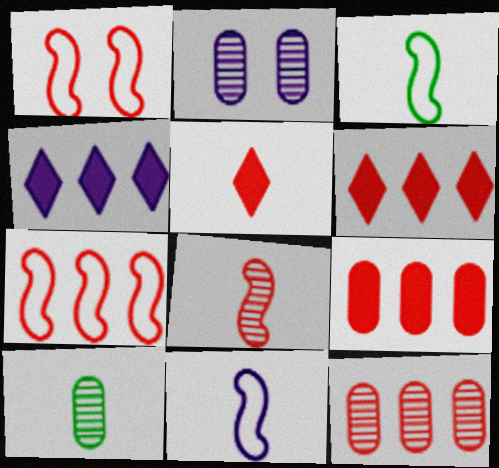[[1, 4, 10], 
[1, 5, 12], 
[2, 3, 6], 
[2, 4, 11], 
[2, 10, 12], 
[5, 10, 11], 
[6, 7, 12]]